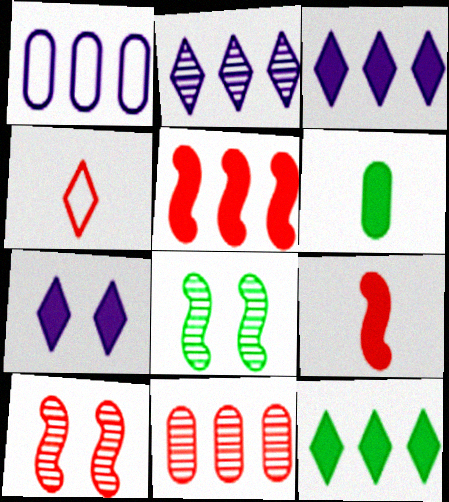[[5, 6, 7]]